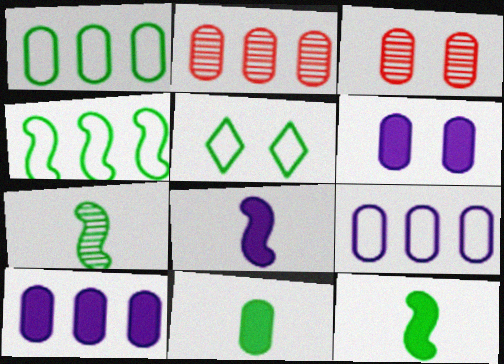[[1, 2, 10], 
[2, 5, 8], 
[3, 9, 11]]